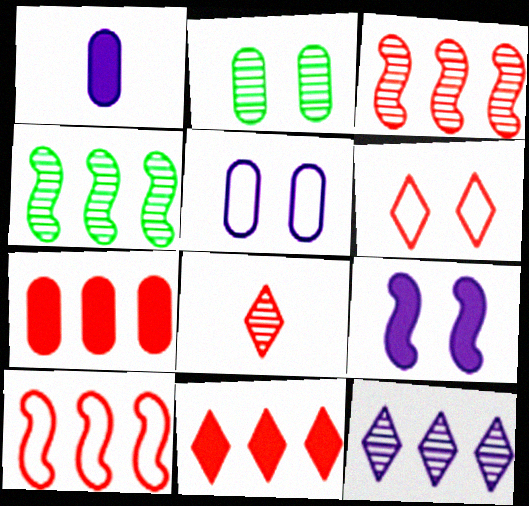[[1, 4, 6], 
[2, 6, 9], 
[6, 8, 11]]